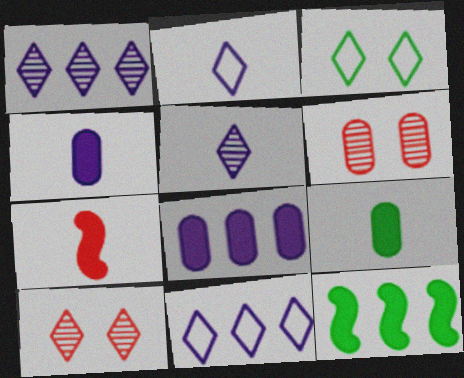[[2, 6, 12]]